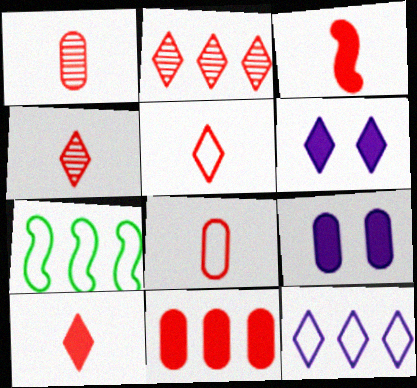[[1, 3, 5], 
[1, 6, 7], 
[3, 4, 8], 
[4, 5, 10], 
[4, 7, 9]]